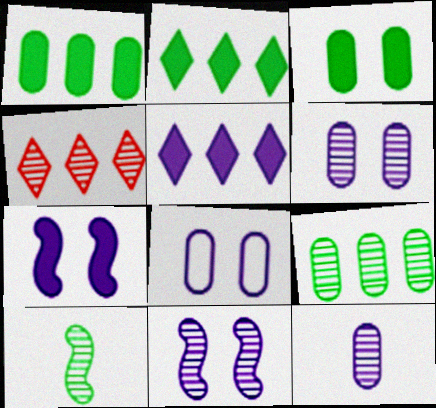[[4, 6, 10]]